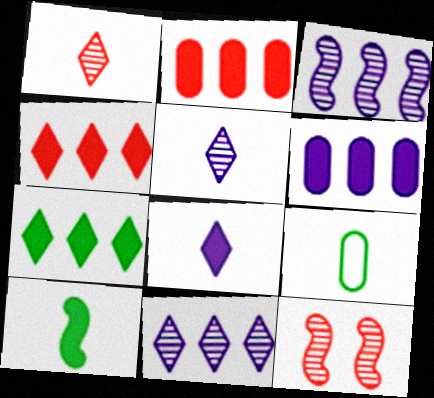[]